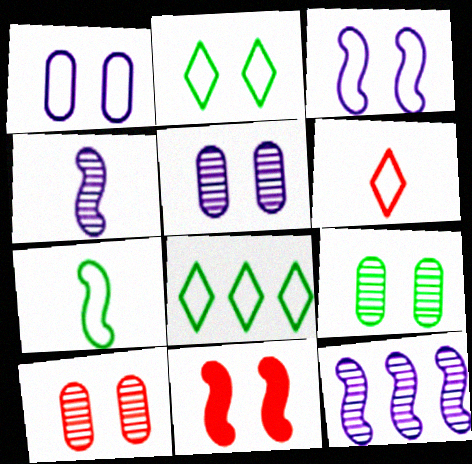[[2, 5, 11], 
[5, 9, 10], 
[7, 11, 12]]